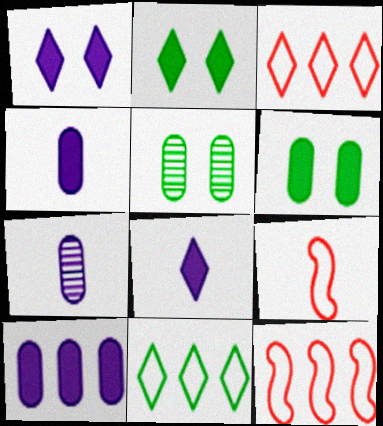[[2, 7, 12], 
[5, 8, 12]]